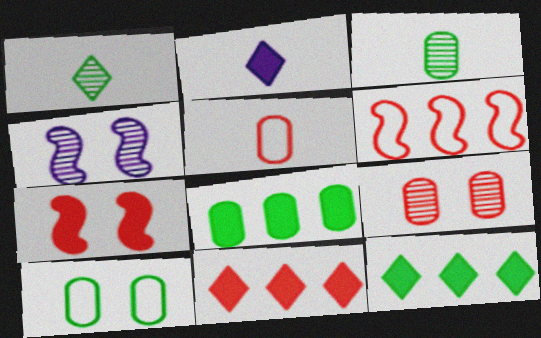[[2, 7, 8], 
[3, 8, 10], 
[4, 5, 12]]